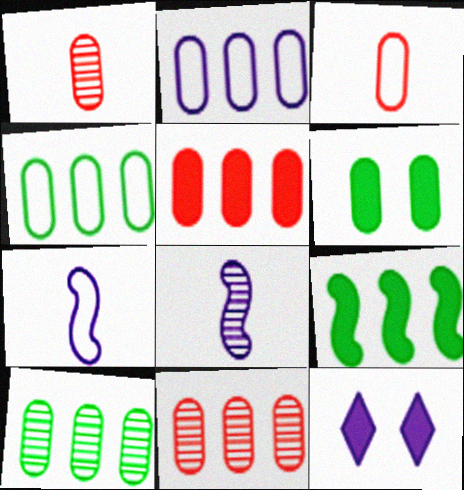[[1, 2, 6], 
[2, 5, 10], 
[2, 8, 12]]